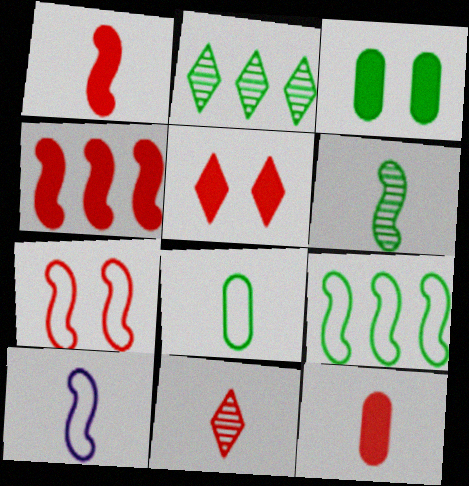[[1, 6, 10], 
[4, 5, 12], 
[7, 9, 10]]